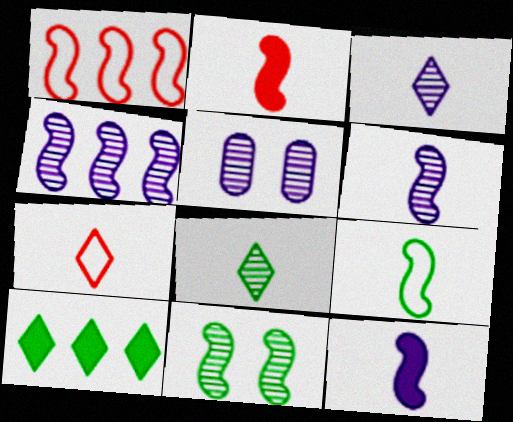[[1, 11, 12], 
[2, 6, 9], 
[3, 4, 5]]